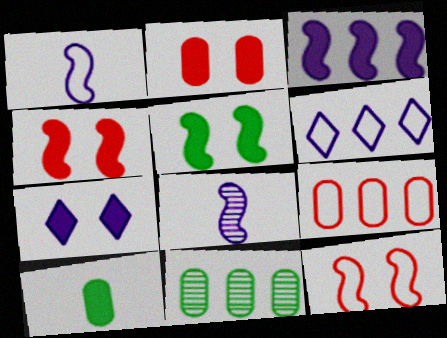[[2, 5, 7]]